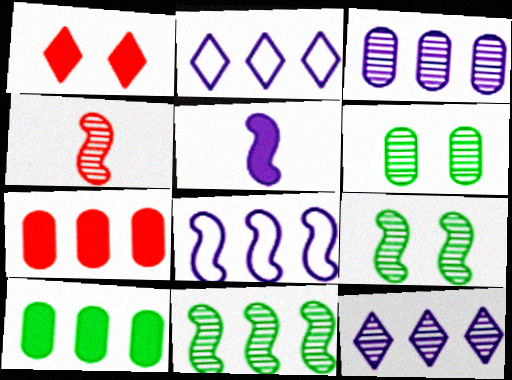[[1, 5, 10], 
[2, 7, 11], 
[4, 6, 12]]